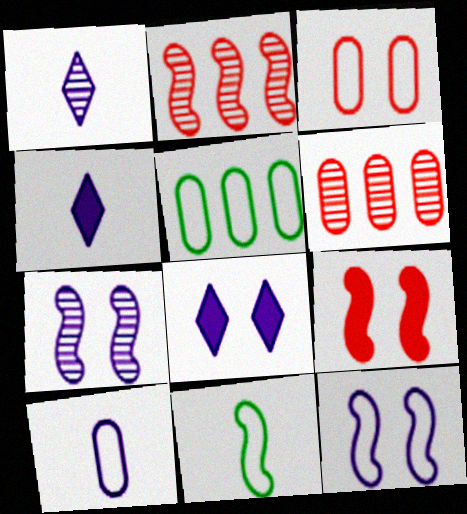[[1, 5, 9], 
[3, 5, 10], 
[6, 8, 11]]